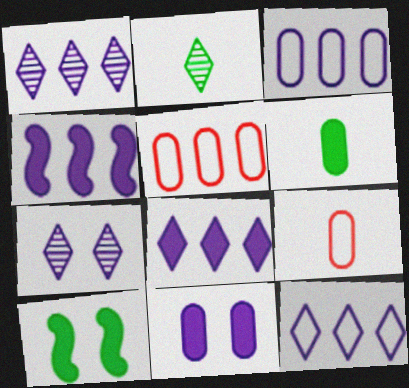[[1, 3, 4], 
[1, 8, 12], 
[1, 9, 10]]